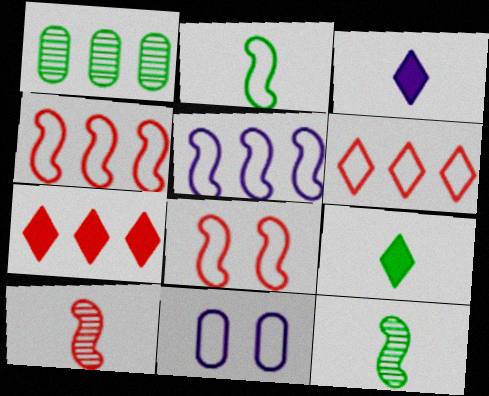[[1, 3, 8], 
[1, 5, 7], 
[2, 5, 8], 
[2, 6, 11], 
[7, 11, 12]]